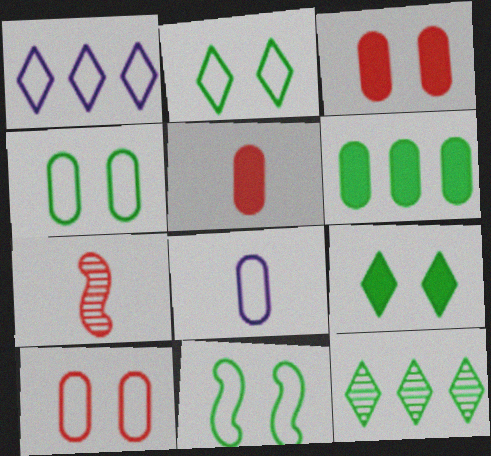[[2, 4, 11]]